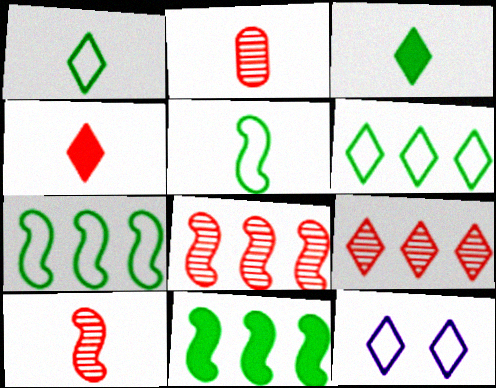[[2, 11, 12], 
[3, 9, 12]]